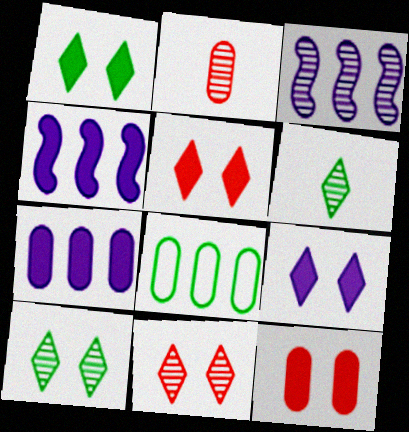[[1, 5, 9], 
[2, 3, 10]]